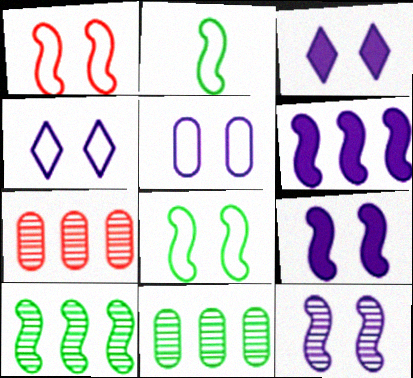[[2, 3, 7], 
[3, 5, 12]]